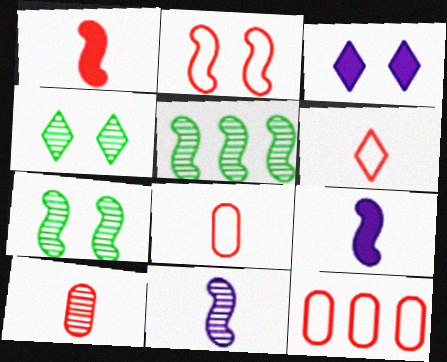[[1, 6, 10], 
[2, 5, 9], 
[2, 6, 12], 
[3, 5, 8], 
[4, 9, 12]]